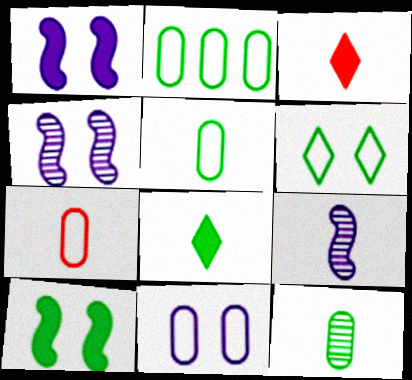[[2, 3, 4], 
[2, 7, 11], 
[3, 5, 9], 
[7, 8, 9]]